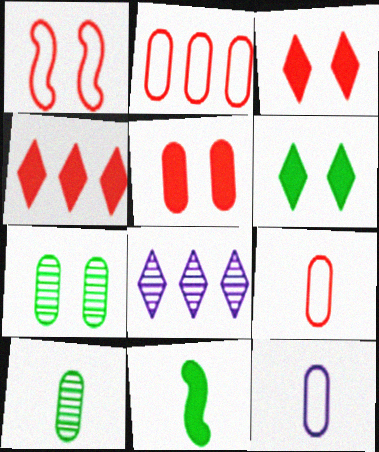[]